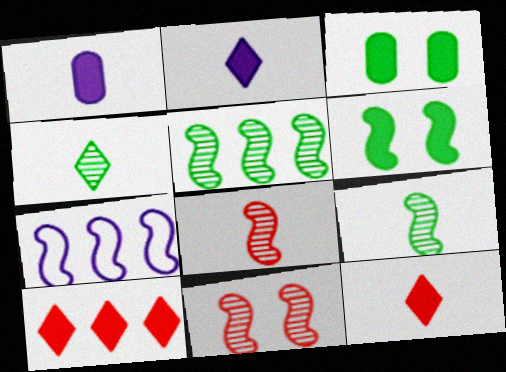[[1, 6, 10], 
[6, 7, 8]]